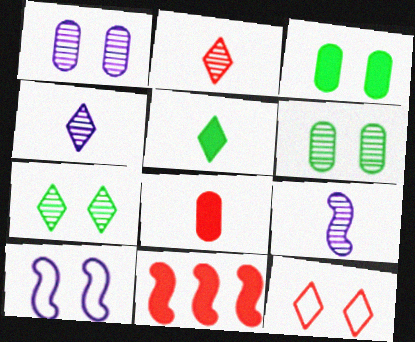[]